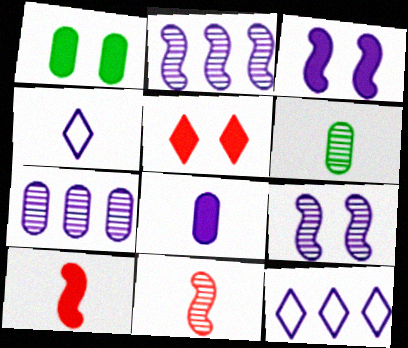[[1, 3, 5], 
[1, 11, 12], 
[3, 4, 7], 
[4, 6, 10], 
[8, 9, 12]]